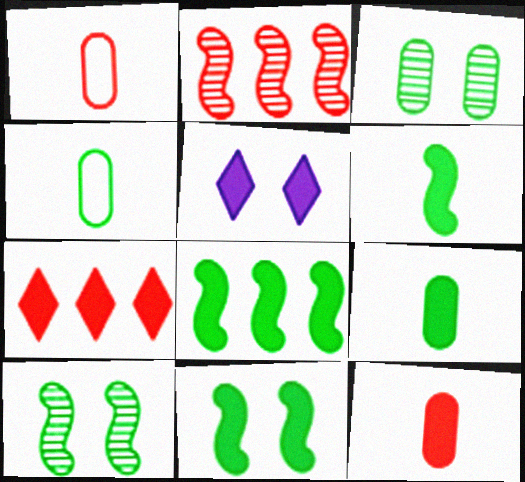[[2, 4, 5], 
[5, 8, 12], 
[6, 8, 11]]